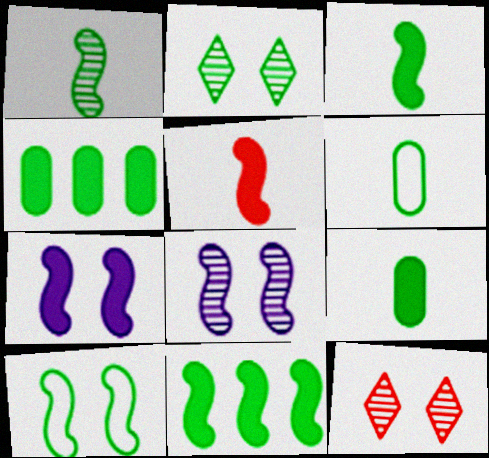[[1, 10, 11], 
[2, 6, 11], 
[5, 7, 11]]